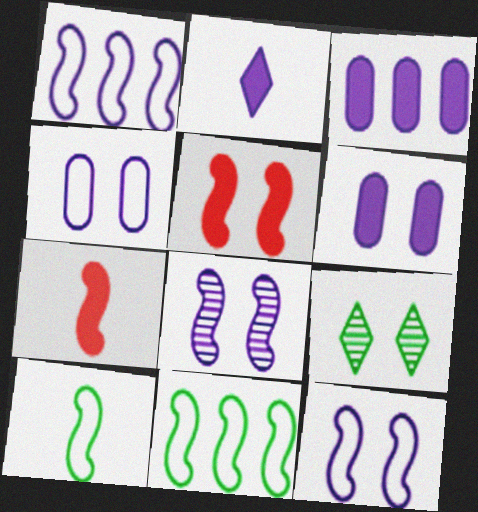[[4, 5, 9], 
[7, 8, 11]]